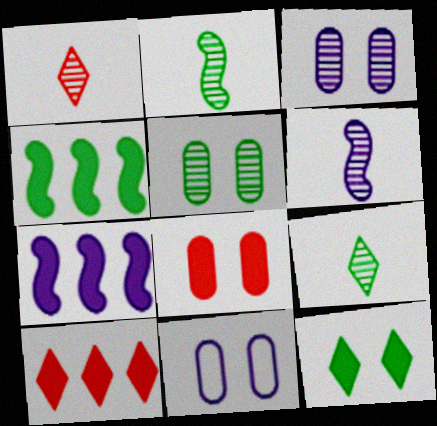[[1, 4, 11], 
[2, 10, 11], 
[5, 8, 11]]